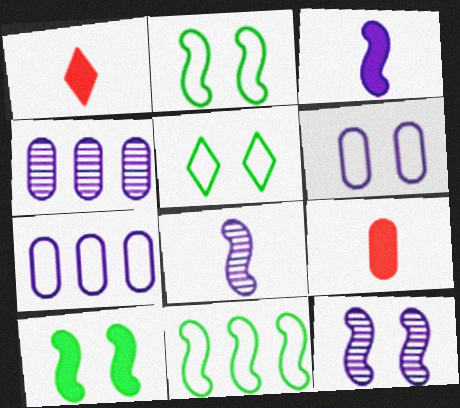[[1, 2, 4]]